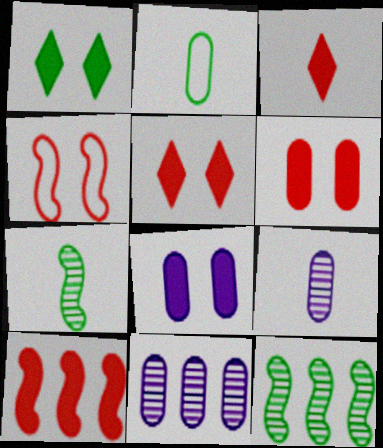[[1, 2, 12], 
[2, 6, 11], 
[3, 6, 10]]